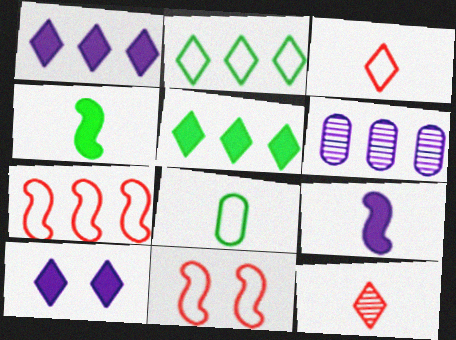[[2, 10, 12], 
[5, 6, 7], 
[8, 9, 12]]